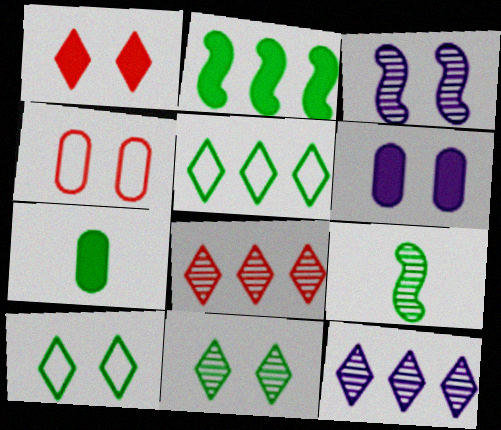[]